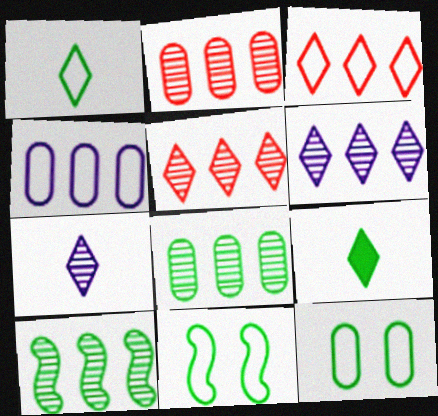[[2, 6, 10], 
[8, 9, 11], 
[9, 10, 12]]